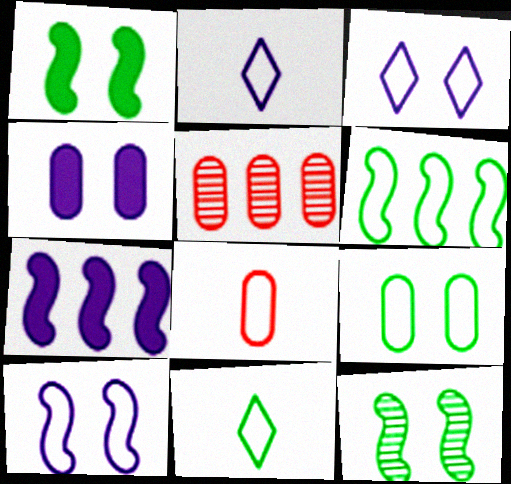[[1, 2, 5], 
[3, 6, 8], 
[6, 9, 11]]